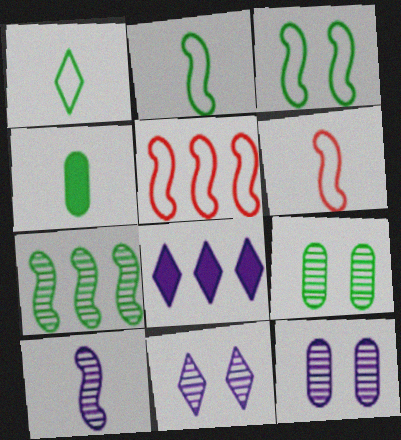[[4, 5, 11], 
[6, 8, 9]]